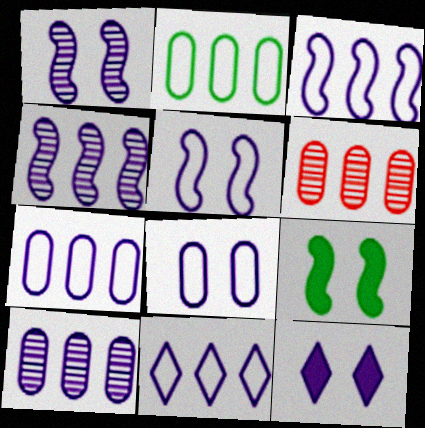[[1, 8, 12], 
[3, 7, 11]]